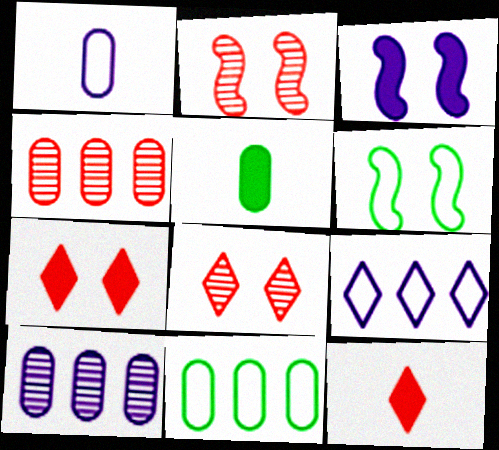[[2, 3, 6], 
[2, 5, 9], 
[6, 10, 12]]